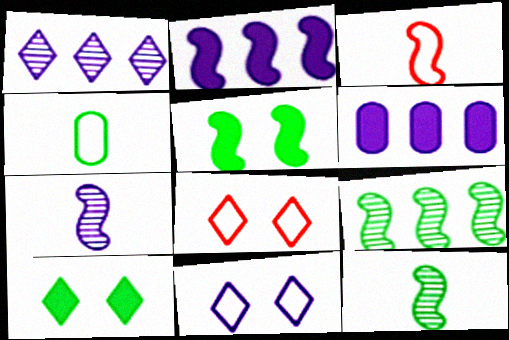[[4, 9, 10], 
[6, 7, 11], 
[6, 8, 12]]